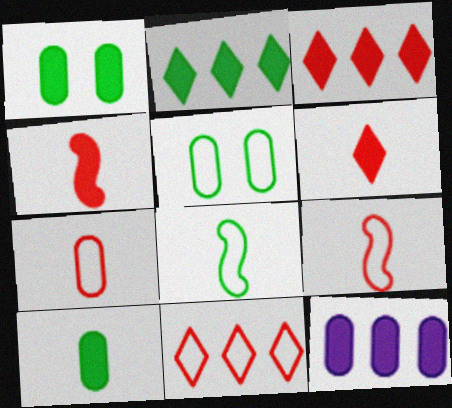[]